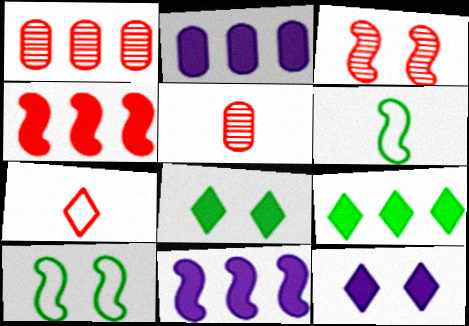[[1, 6, 12], 
[2, 4, 9], 
[3, 6, 11]]